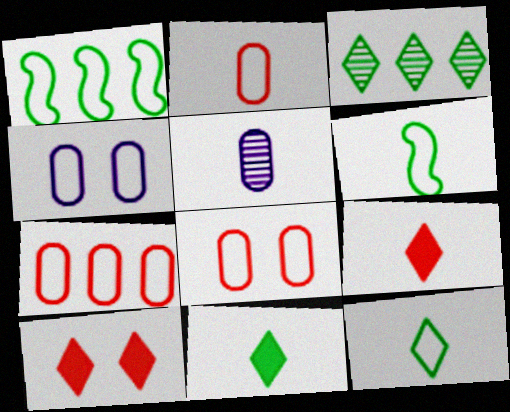[[1, 5, 10], 
[2, 7, 8], 
[5, 6, 9]]